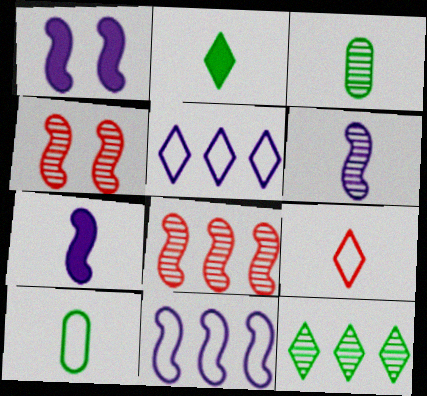[[1, 6, 11], 
[3, 7, 9]]